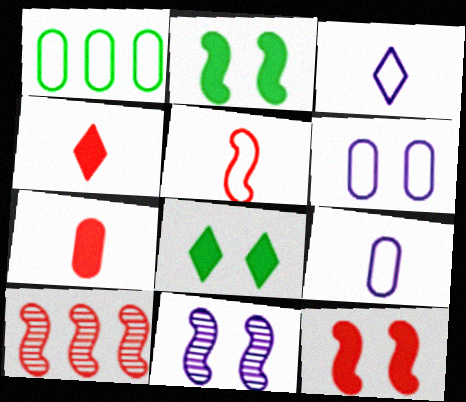[[1, 4, 11], 
[5, 10, 12], 
[8, 9, 10]]